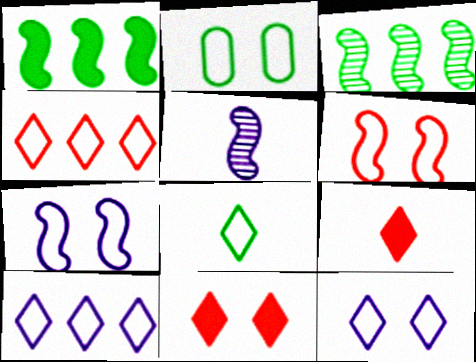[[1, 5, 6], 
[2, 6, 12], 
[4, 8, 12]]